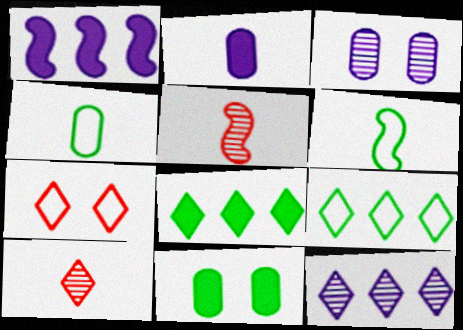[[2, 6, 10]]